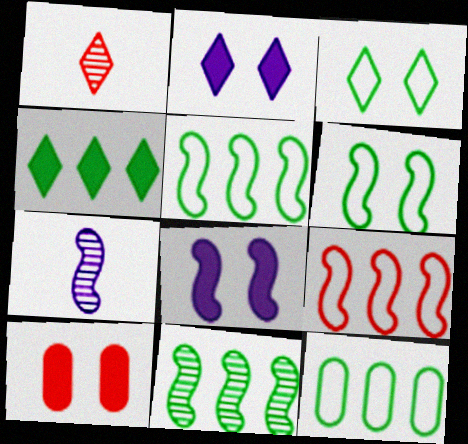[[1, 8, 12], 
[1, 9, 10], 
[4, 11, 12]]